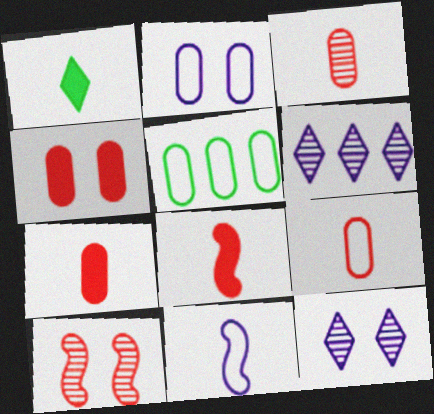[[1, 3, 11], 
[2, 5, 9], 
[3, 7, 9], 
[5, 8, 12]]